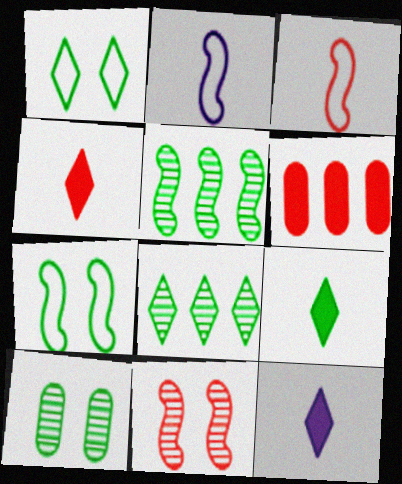[[1, 8, 9], 
[4, 9, 12]]